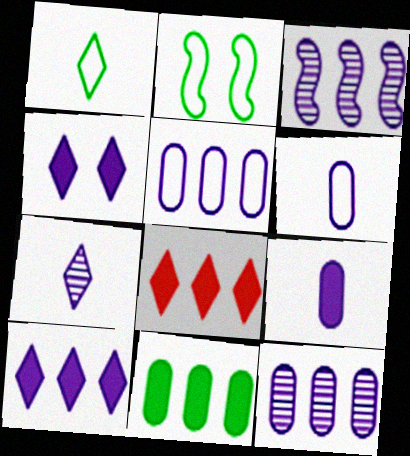[[3, 4, 6], 
[3, 5, 10]]